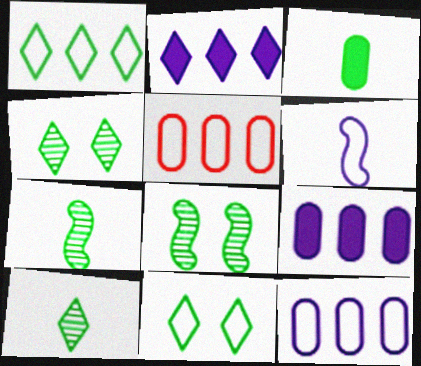[[1, 3, 8], 
[5, 6, 11]]